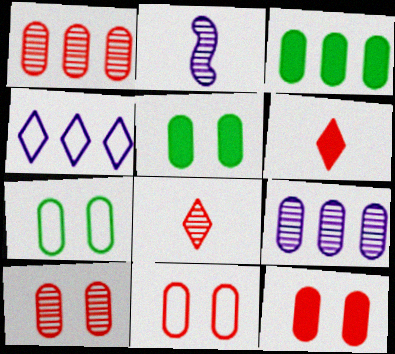[[10, 11, 12]]